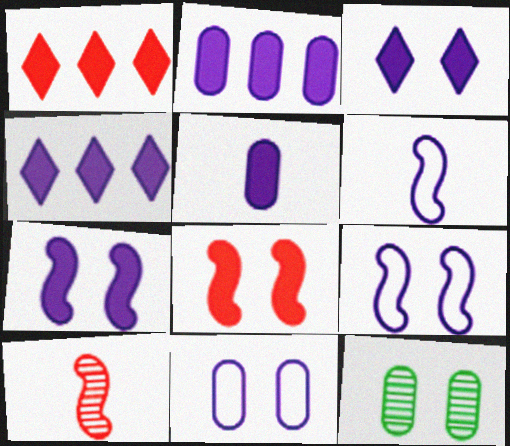[[1, 6, 12], 
[4, 5, 7]]